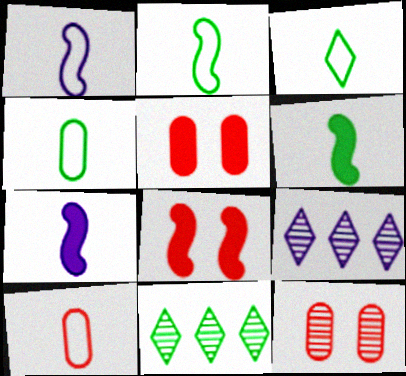[[1, 3, 10], 
[1, 5, 11], 
[2, 3, 4], 
[2, 5, 9], 
[4, 8, 9]]